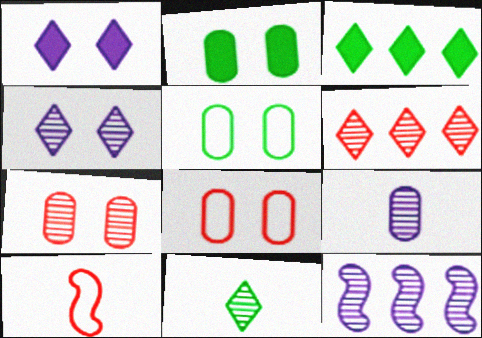[[4, 6, 11], 
[4, 9, 12], 
[7, 11, 12]]